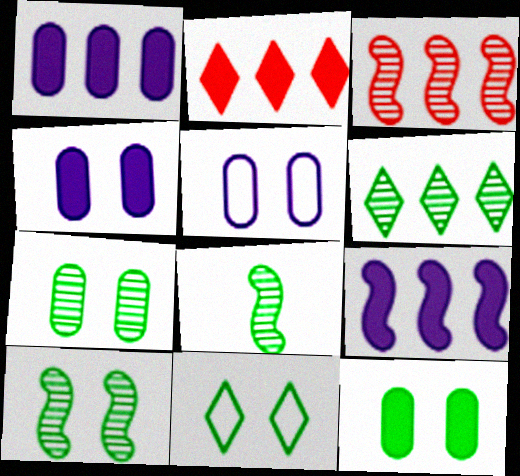[[2, 5, 8], 
[6, 7, 8], 
[10, 11, 12]]